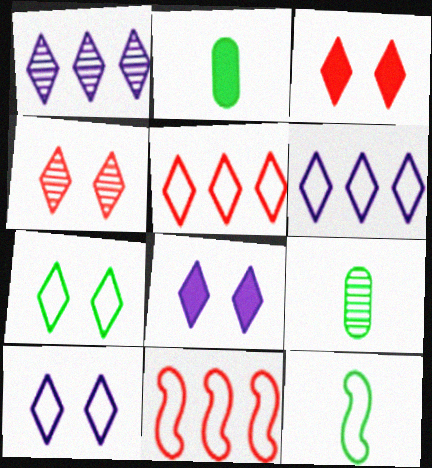[[4, 7, 8], 
[8, 9, 11]]